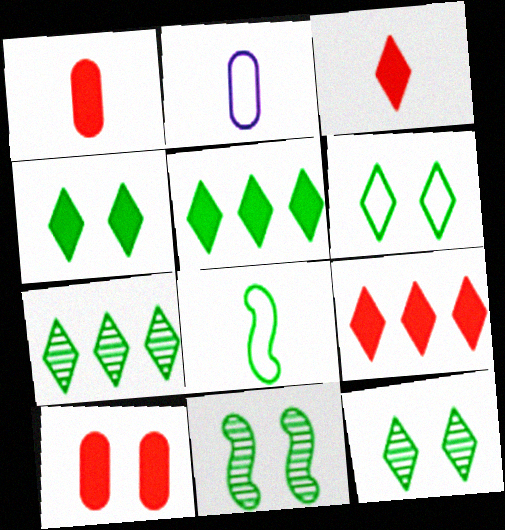[[2, 9, 11], 
[4, 6, 12]]